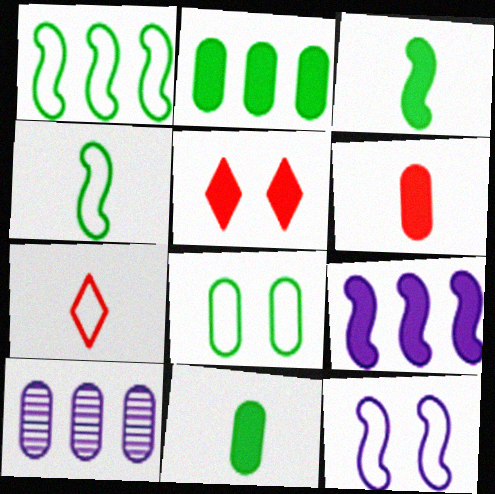[[4, 5, 10], 
[5, 9, 11], 
[6, 8, 10]]